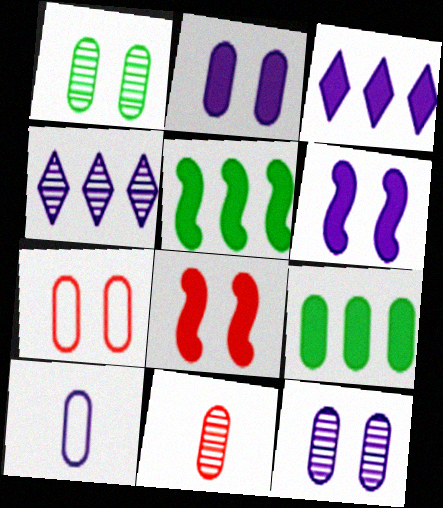[[1, 2, 7], 
[4, 6, 10]]